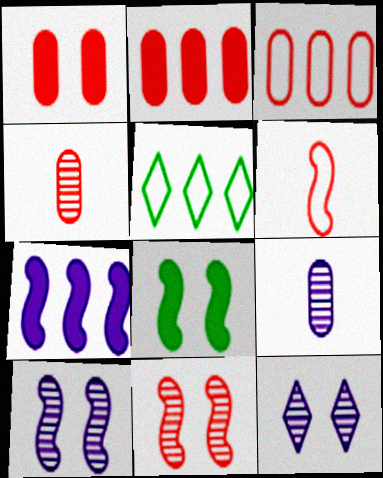[[1, 3, 4]]